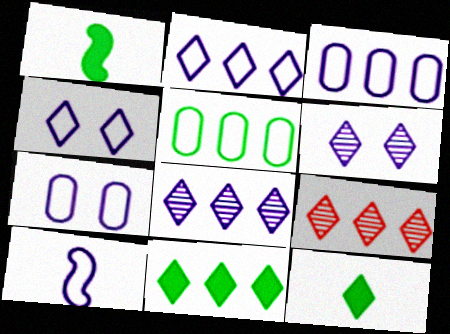[[1, 7, 9], 
[2, 7, 10], 
[2, 9, 11], 
[3, 4, 10], 
[4, 9, 12]]